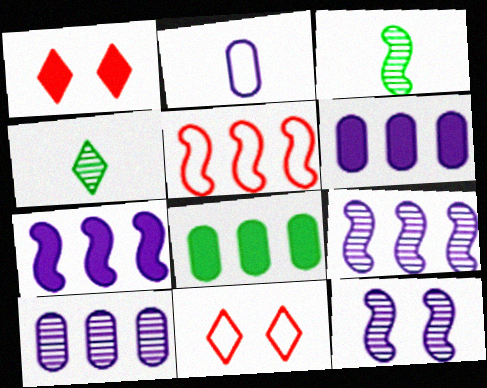[[3, 6, 11]]